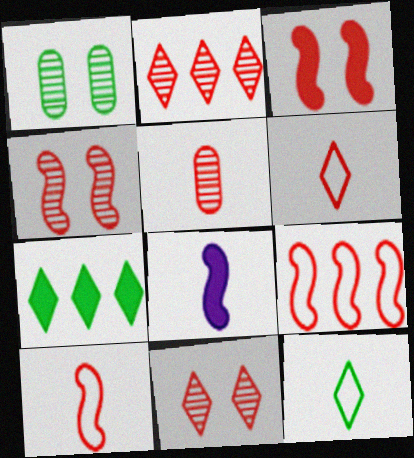[[2, 4, 5], 
[5, 8, 12]]